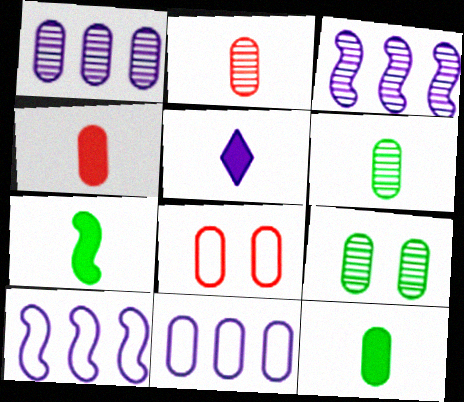[[1, 2, 9], 
[1, 8, 12], 
[4, 5, 7], 
[4, 9, 11]]